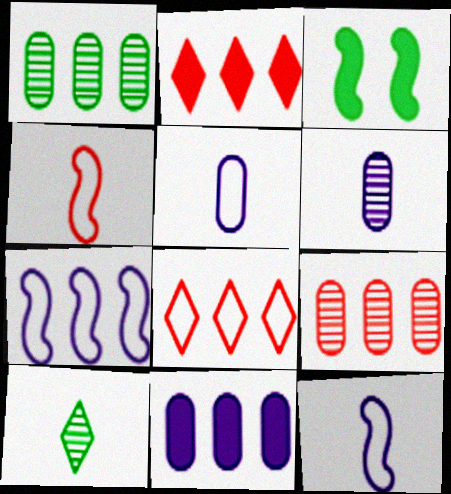[[1, 2, 7], 
[3, 6, 8]]